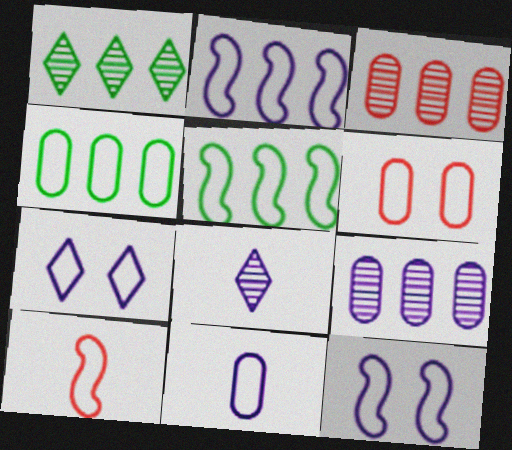[[2, 7, 11], 
[4, 6, 11], 
[4, 7, 10], 
[5, 10, 12]]